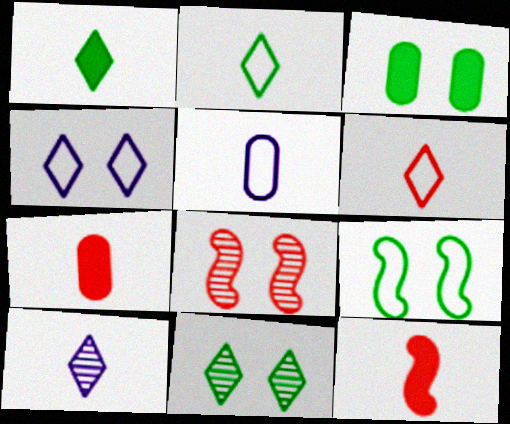[[1, 6, 10], 
[3, 4, 8], 
[3, 9, 11]]